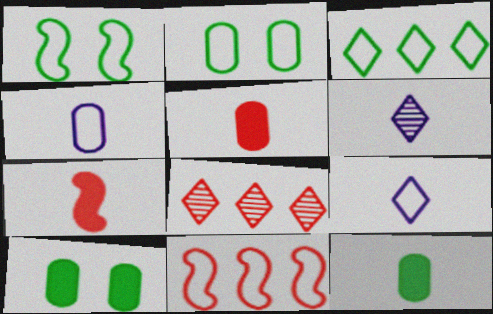[[2, 9, 11], 
[6, 10, 11]]